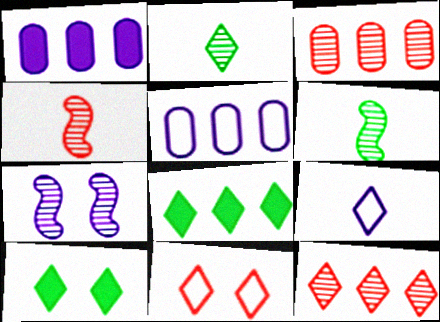[[1, 6, 11], 
[1, 7, 9], 
[2, 3, 7], 
[4, 5, 10], 
[9, 10, 12]]